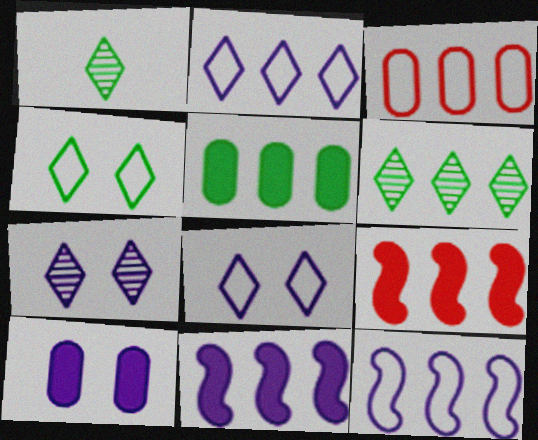[[3, 6, 11]]